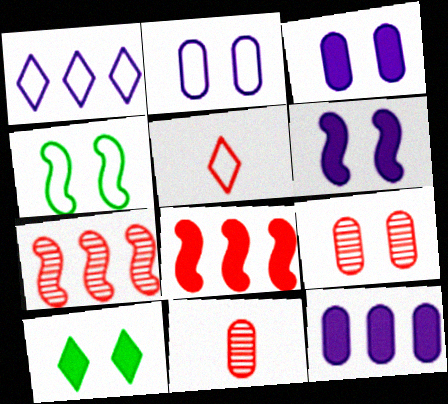[[5, 8, 9]]